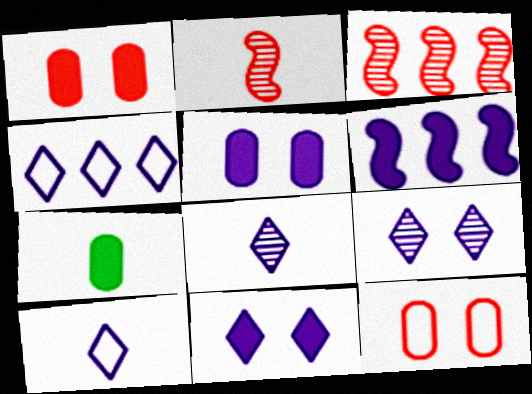[[2, 7, 10], 
[4, 8, 11]]